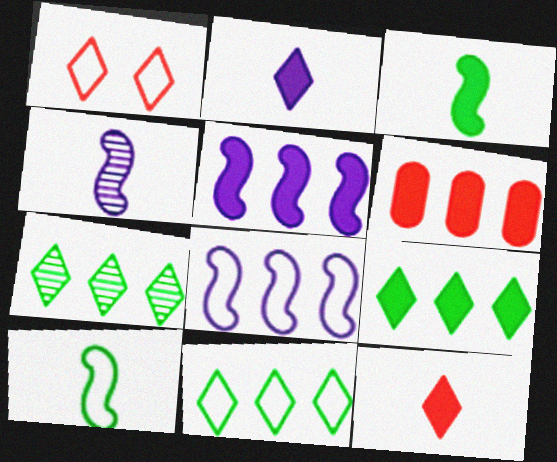[[1, 2, 7], 
[5, 6, 9], 
[6, 7, 8], 
[7, 9, 11]]